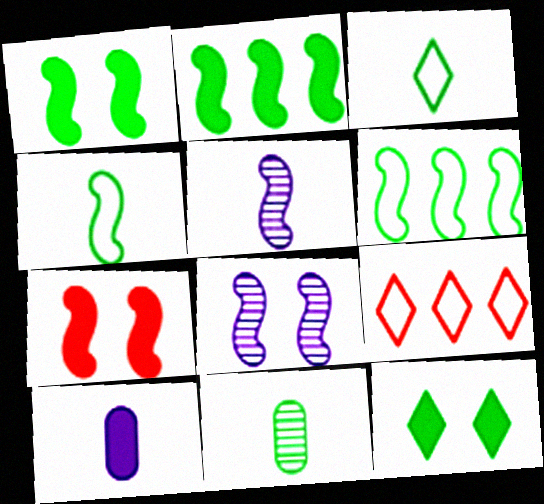[[5, 6, 7], 
[6, 11, 12]]